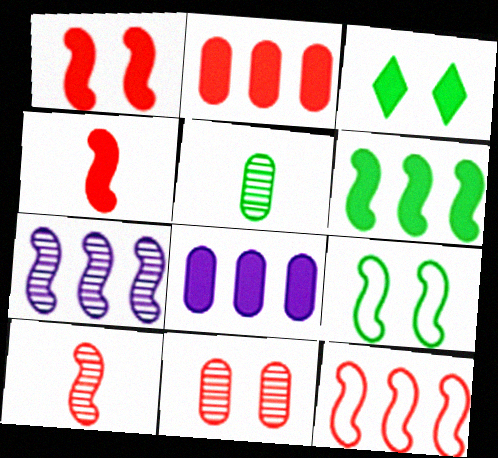[[1, 10, 12], 
[3, 4, 8], 
[4, 7, 9], 
[6, 7, 12]]